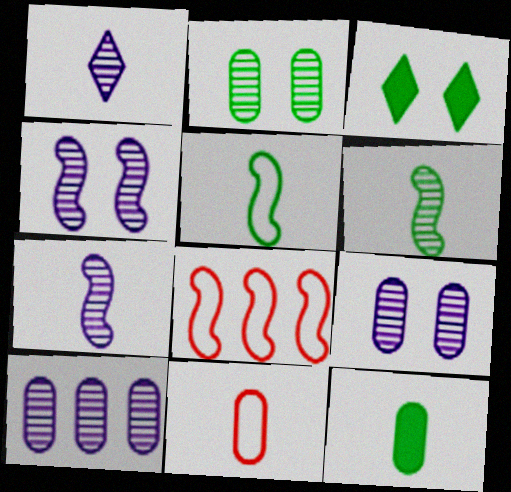[[1, 4, 10]]